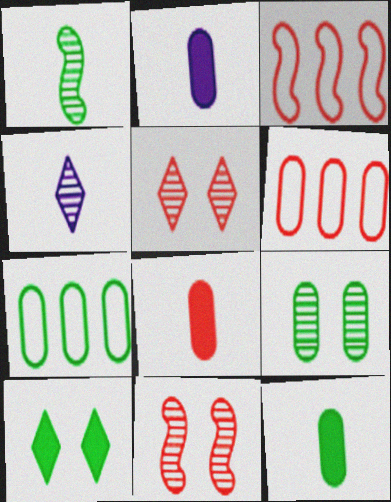[[1, 7, 10], 
[2, 6, 9], 
[2, 8, 12], 
[3, 5, 8], 
[7, 9, 12]]